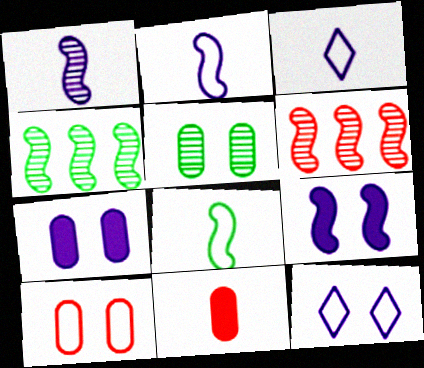[[4, 11, 12], 
[5, 7, 10], 
[6, 8, 9]]